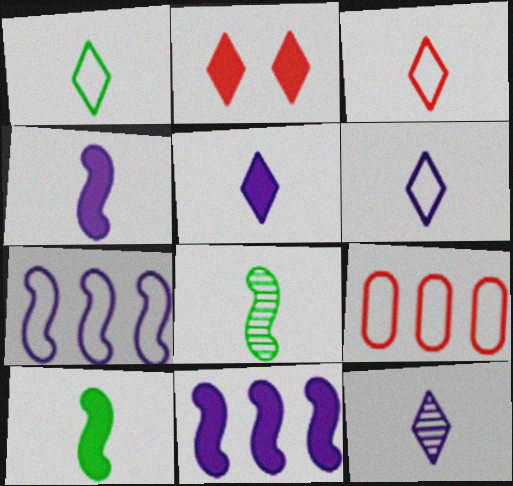[[1, 3, 6], 
[5, 6, 12]]